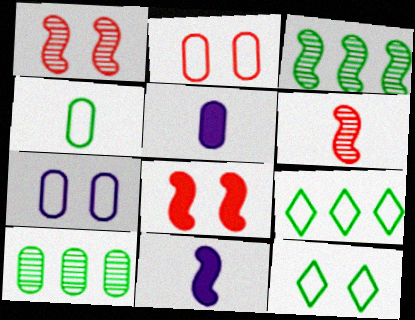[[1, 5, 9], 
[2, 5, 10]]